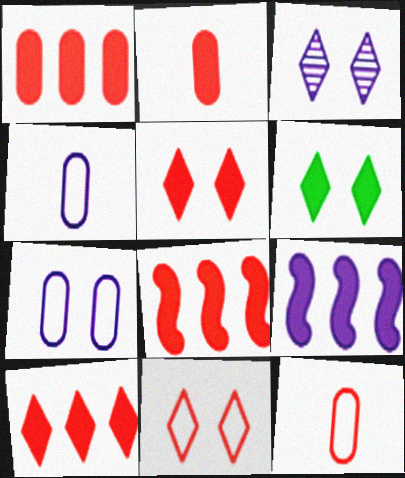[[1, 8, 10], 
[2, 5, 8], 
[2, 6, 9], 
[3, 4, 9], 
[3, 6, 11]]